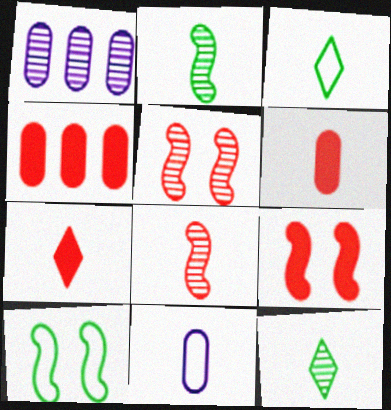[[1, 3, 9], 
[1, 5, 12], 
[1, 7, 10], 
[2, 7, 11], 
[4, 7, 9]]